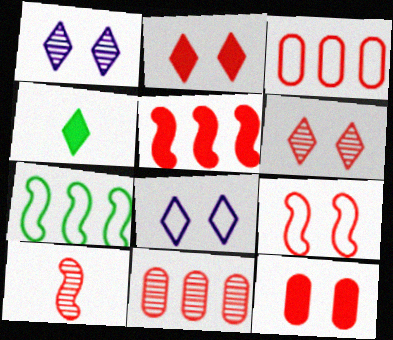[[2, 3, 10], 
[5, 9, 10], 
[6, 9, 12], 
[6, 10, 11]]